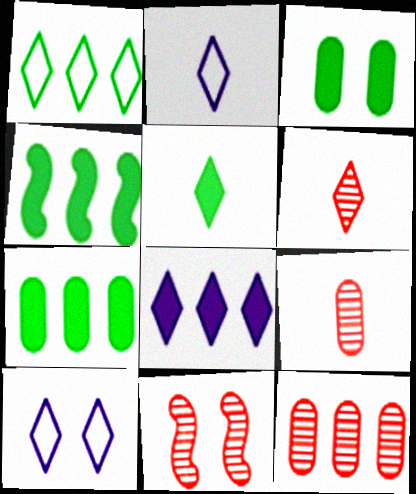[[2, 5, 6], 
[2, 7, 11], 
[3, 4, 5], 
[3, 10, 11], 
[4, 9, 10], 
[6, 11, 12]]